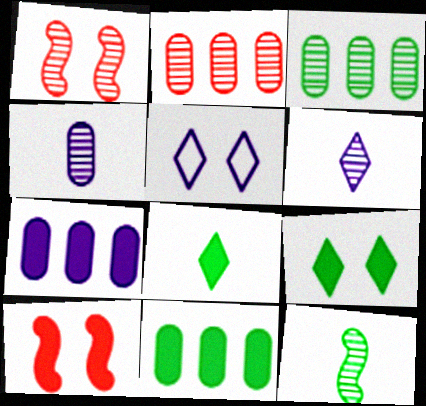[[1, 3, 6], 
[7, 8, 10]]